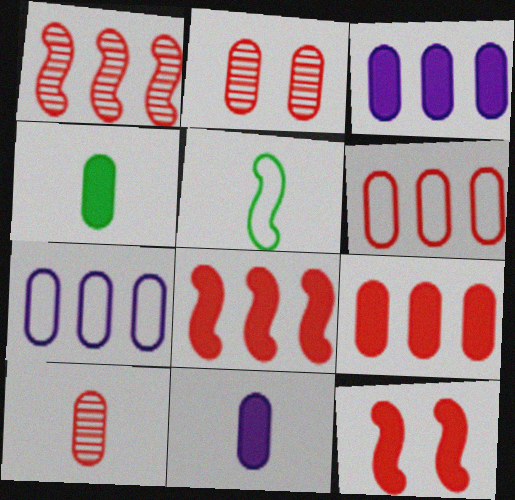[[2, 4, 7]]